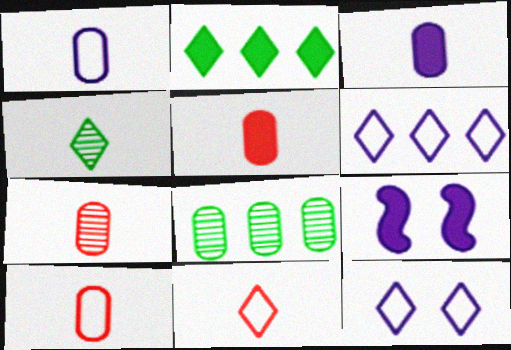[[2, 5, 9], 
[5, 7, 10], 
[8, 9, 11]]